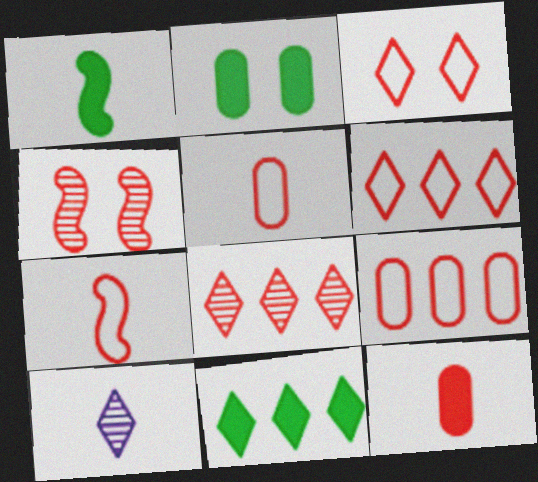[[1, 2, 11], 
[1, 5, 10], 
[3, 7, 9], 
[3, 10, 11], 
[4, 6, 12]]